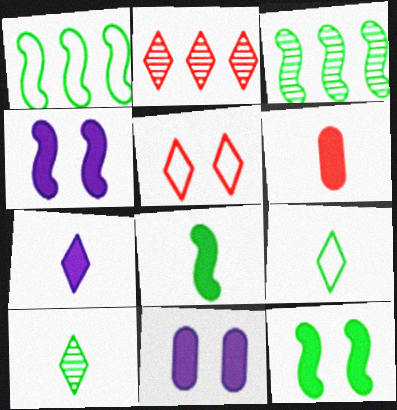[[6, 7, 8]]